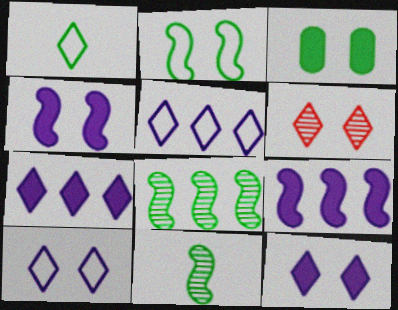[[1, 3, 8], 
[1, 6, 7]]